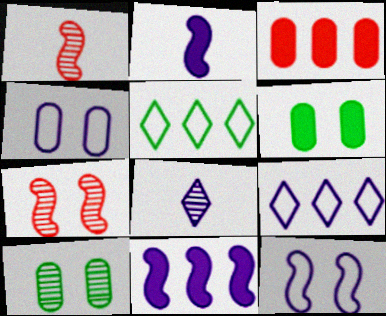[[1, 6, 9], 
[4, 8, 11]]